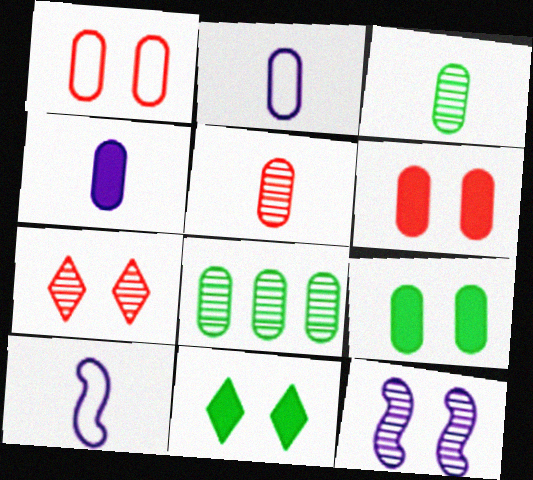[[1, 4, 8], 
[1, 11, 12], 
[2, 6, 8]]